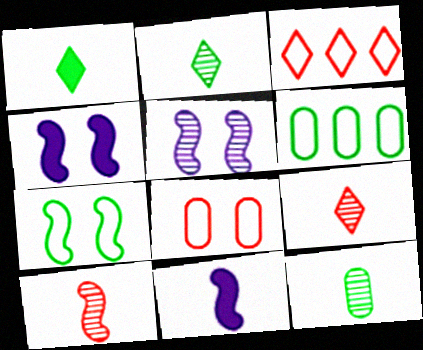[[3, 4, 12], 
[4, 6, 9]]